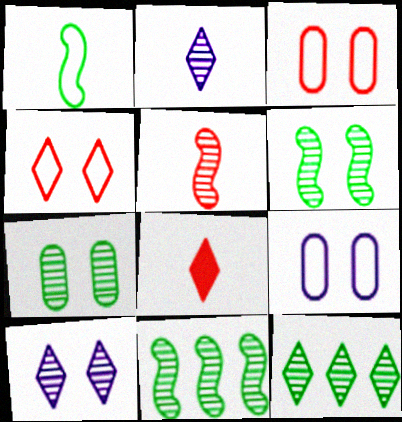[[8, 9, 11]]